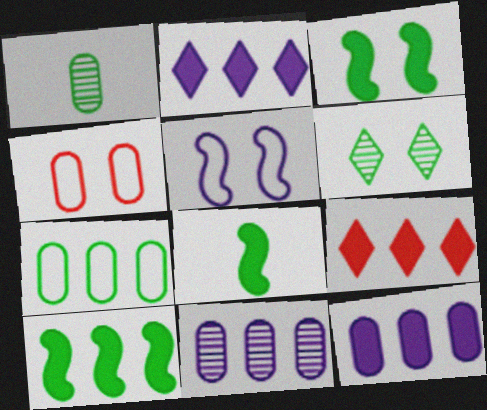[[1, 4, 12], 
[1, 5, 9], 
[3, 8, 10], 
[6, 7, 8], 
[9, 10, 12]]